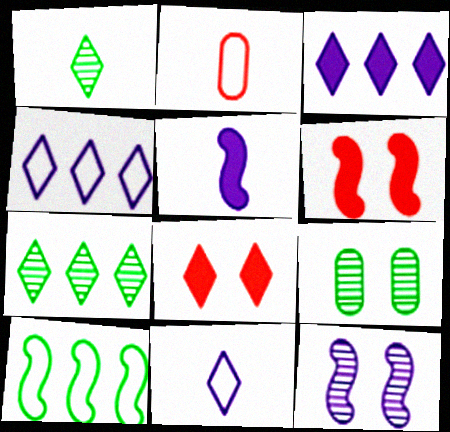[[1, 2, 5], 
[1, 4, 8], 
[7, 8, 11]]